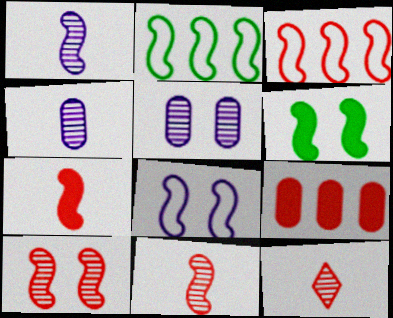[[1, 3, 6], 
[3, 7, 10], 
[6, 8, 10]]